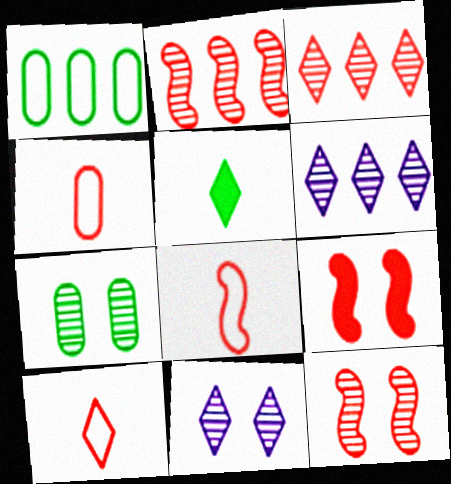[[2, 8, 9], 
[3, 4, 9], 
[4, 8, 10], 
[7, 11, 12]]